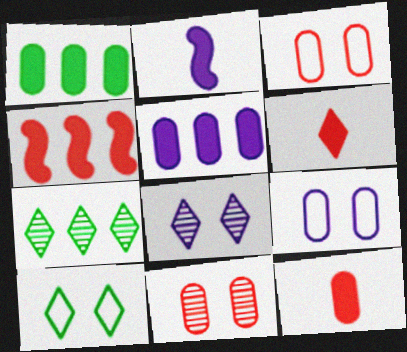[[2, 3, 7]]